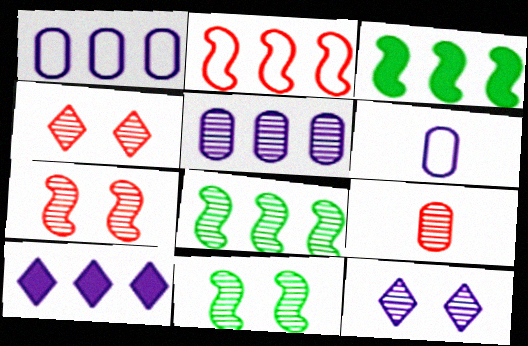[[3, 4, 6], 
[8, 9, 12]]